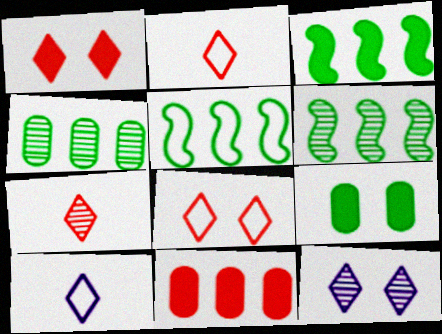[[3, 5, 6]]